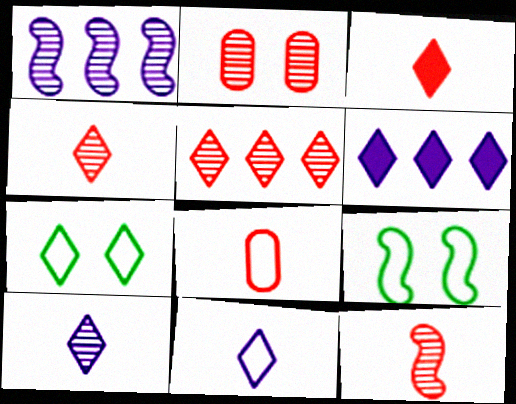[[2, 5, 12], 
[3, 8, 12], 
[4, 6, 7]]